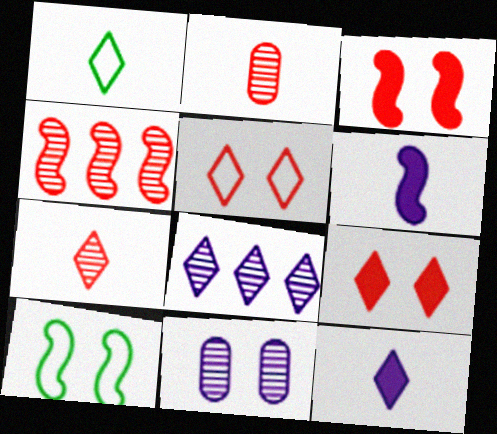[[1, 2, 6], 
[1, 7, 12], 
[1, 8, 9], 
[4, 6, 10], 
[9, 10, 11]]